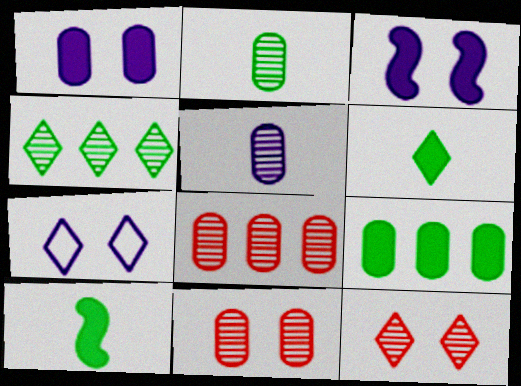[[7, 8, 10]]